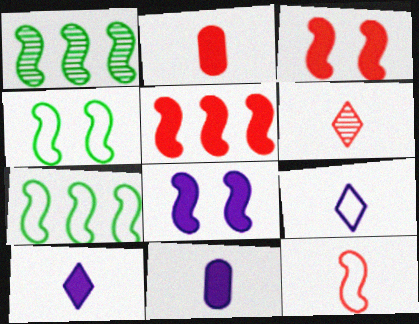[[1, 8, 12], 
[2, 6, 12]]